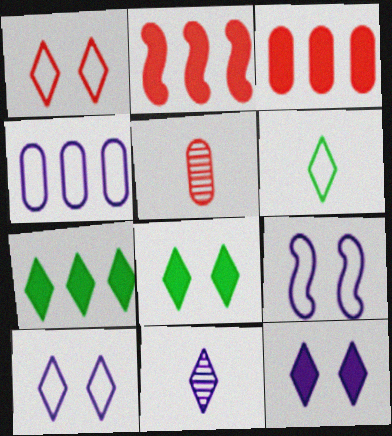[[1, 2, 5], 
[1, 7, 11], 
[5, 7, 9]]